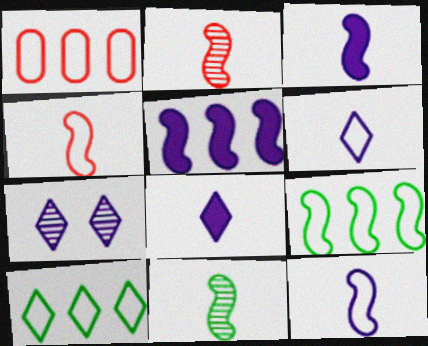[[3, 4, 11]]